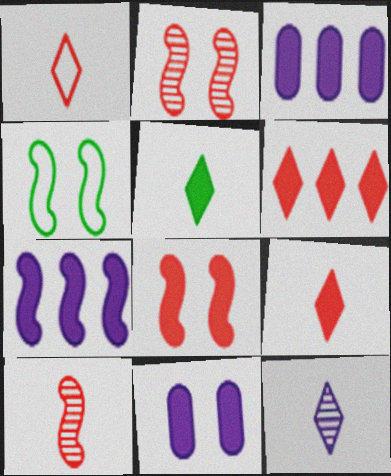[[1, 5, 12], 
[3, 5, 8], 
[4, 7, 10]]